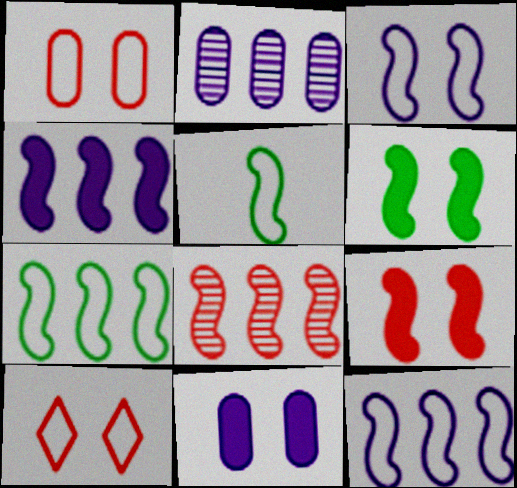[[4, 7, 8]]